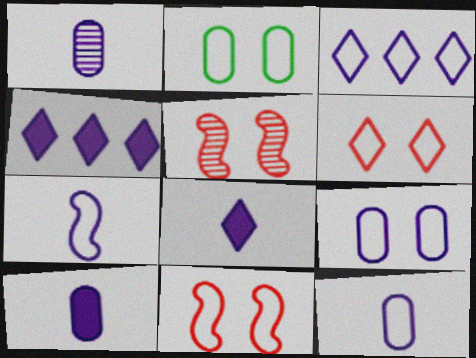[[1, 7, 8], 
[1, 10, 12], 
[3, 7, 9]]